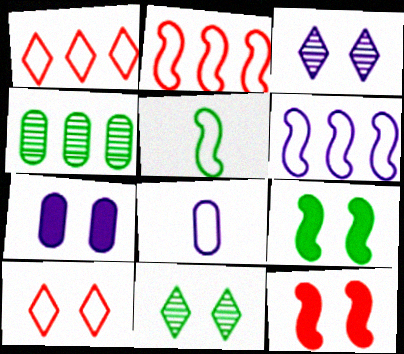[]